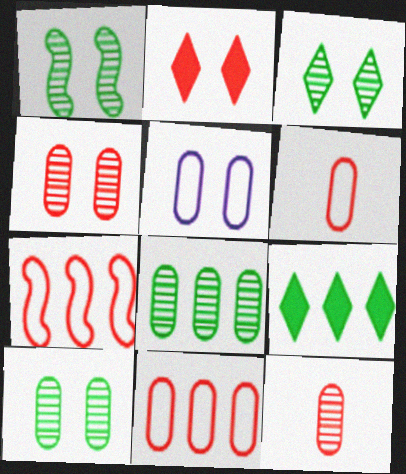[[1, 2, 5], 
[1, 3, 10], 
[2, 7, 12]]